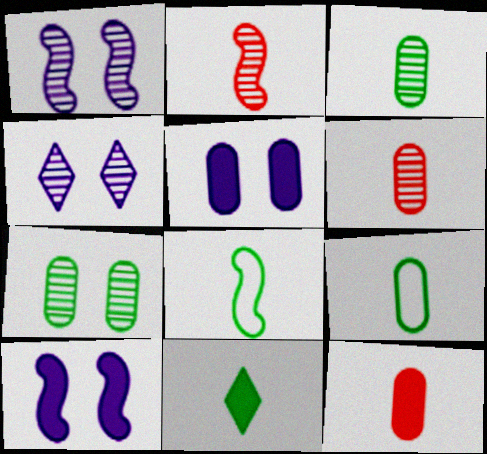[[3, 8, 11]]